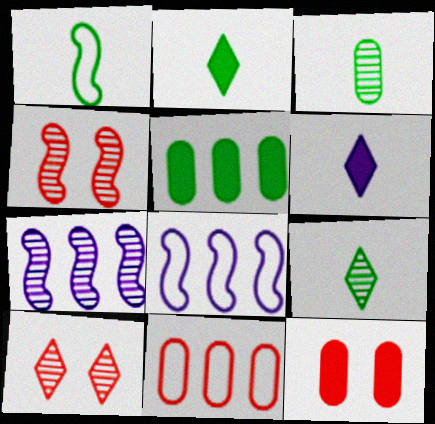[[1, 2, 3], 
[3, 7, 10], 
[8, 9, 12]]